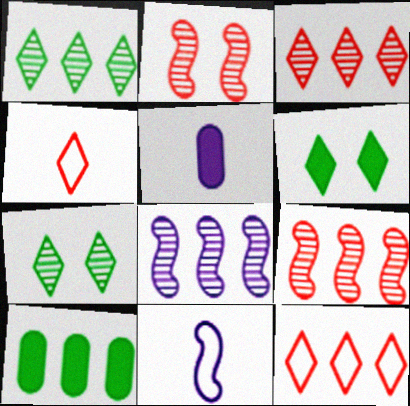[[8, 10, 12]]